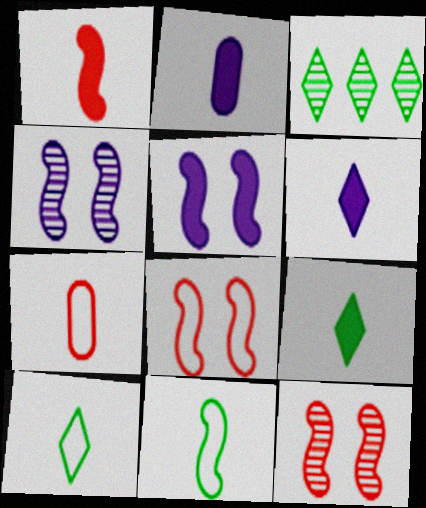[[1, 2, 9], 
[2, 3, 8], 
[3, 5, 7]]